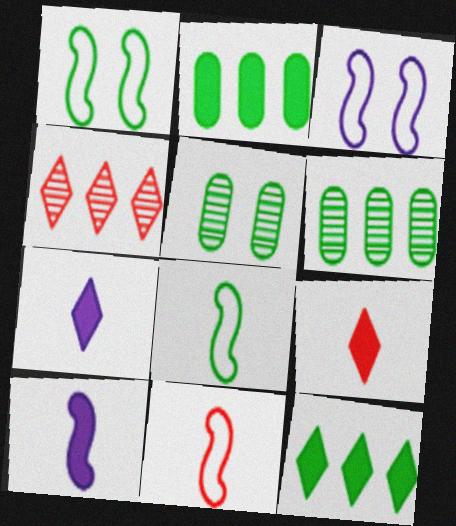[[3, 6, 9], 
[5, 8, 12]]